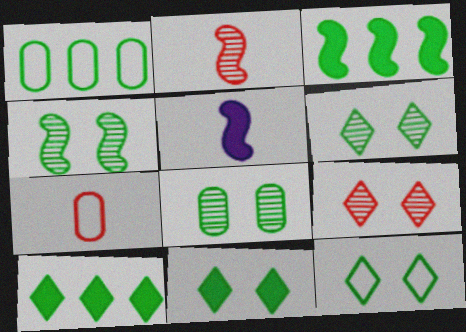[[1, 5, 9], 
[4, 6, 8], 
[6, 11, 12]]